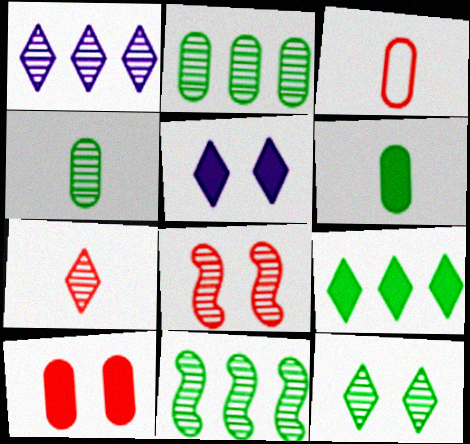[[1, 4, 8], 
[1, 7, 12], 
[3, 5, 11], 
[4, 11, 12]]